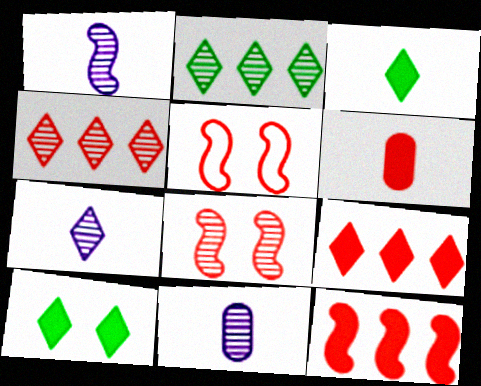[[1, 7, 11], 
[2, 8, 11], 
[4, 5, 6]]